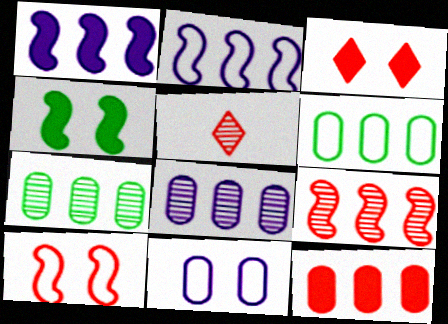[[5, 10, 12], 
[6, 8, 12]]